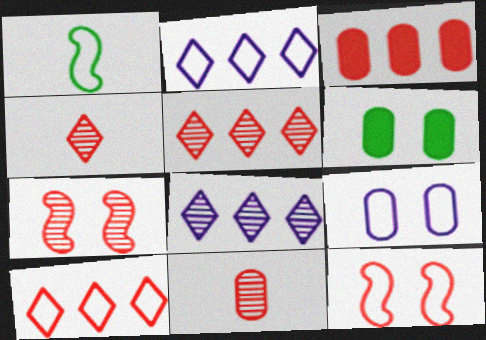[[1, 9, 10], 
[3, 4, 12], 
[5, 7, 11]]